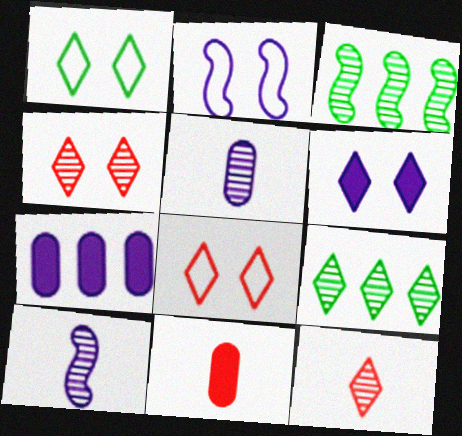[[1, 4, 6], 
[2, 9, 11], 
[3, 4, 5]]